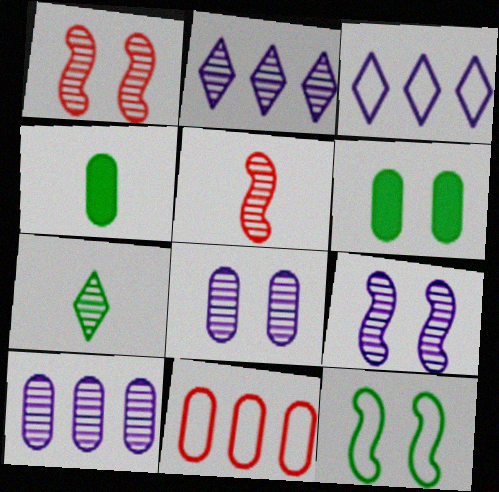[[1, 3, 4], 
[1, 7, 10], 
[3, 5, 6], 
[4, 8, 11]]